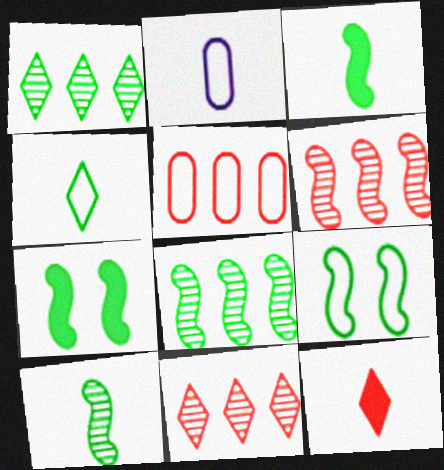[[2, 7, 11], 
[2, 10, 12], 
[3, 8, 9]]